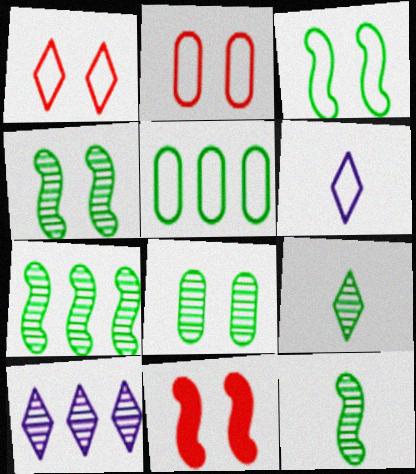[[4, 7, 12], 
[7, 8, 9]]